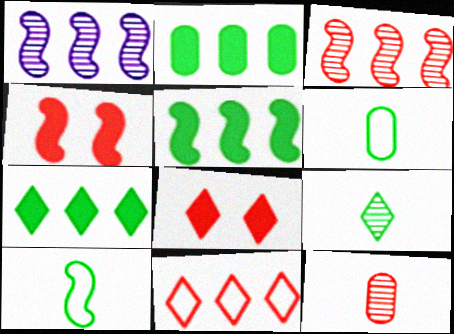[[1, 2, 11], 
[1, 4, 10], 
[1, 6, 8], 
[2, 5, 7], 
[4, 11, 12]]